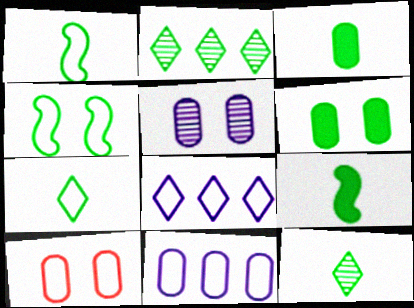[[1, 2, 6], 
[1, 3, 12], 
[1, 8, 10], 
[2, 3, 4], 
[5, 6, 10]]